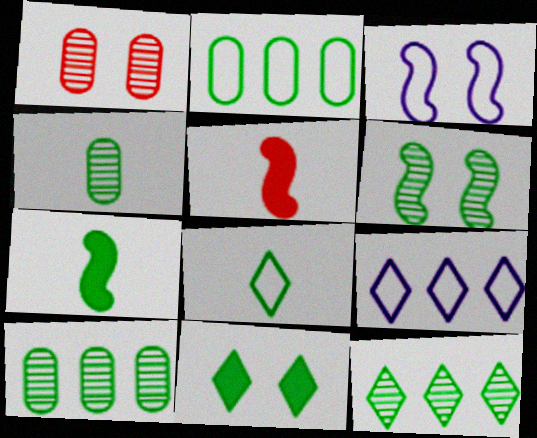[[1, 3, 11], 
[1, 7, 9], 
[4, 6, 12], 
[4, 7, 8], 
[8, 11, 12]]